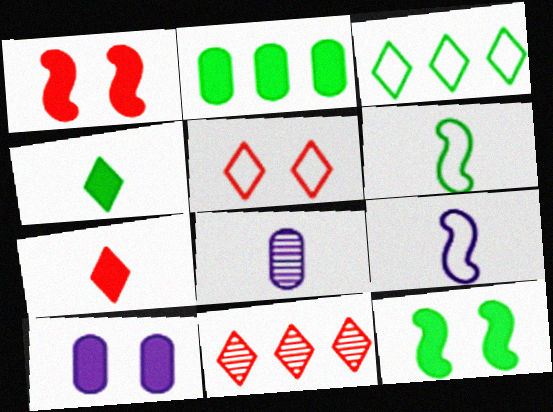[[1, 3, 8], 
[2, 4, 12], 
[5, 7, 11], 
[6, 7, 8], 
[6, 10, 11]]